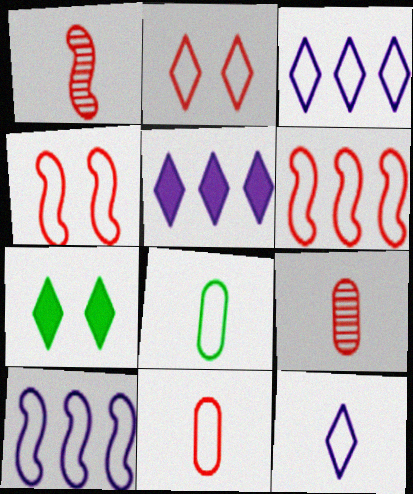[[2, 6, 11], 
[2, 8, 10], 
[3, 4, 8], 
[7, 9, 10]]